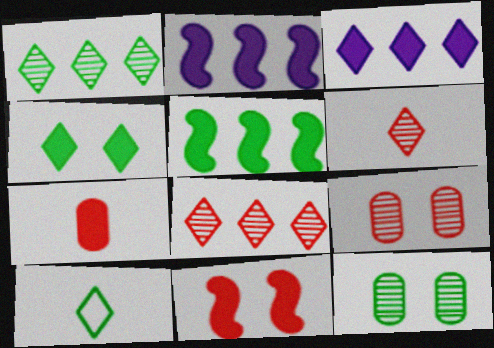[[1, 4, 10], 
[2, 4, 7], 
[2, 9, 10], 
[5, 10, 12]]